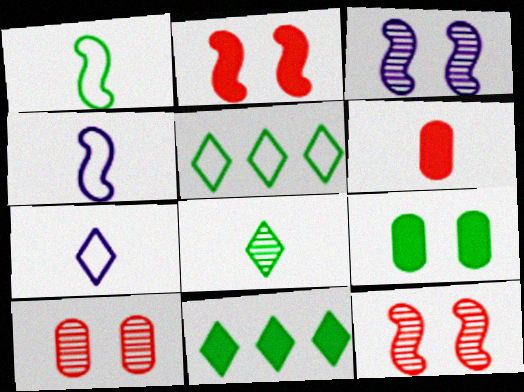[[3, 5, 6], 
[4, 6, 8], 
[4, 10, 11]]